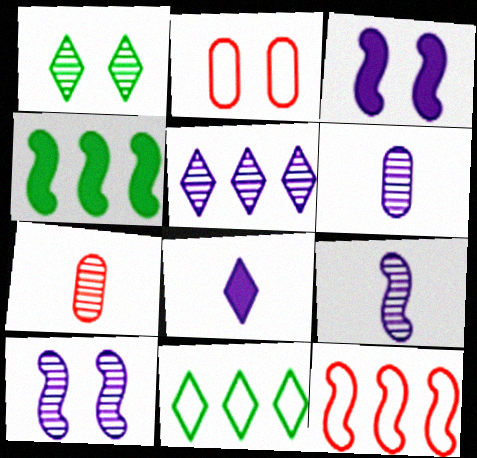[[1, 2, 3], 
[3, 7, 11], 
[5, 6, 10]]